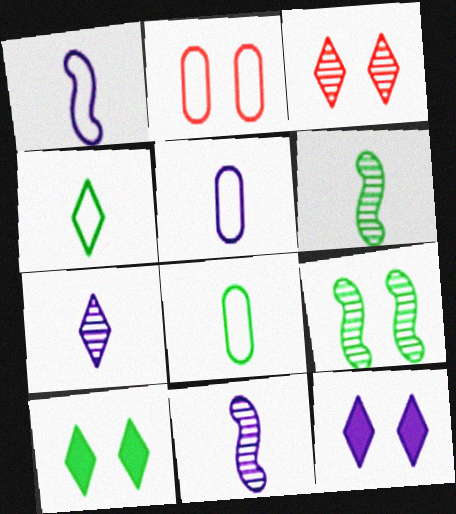[[2, 9, 12]]